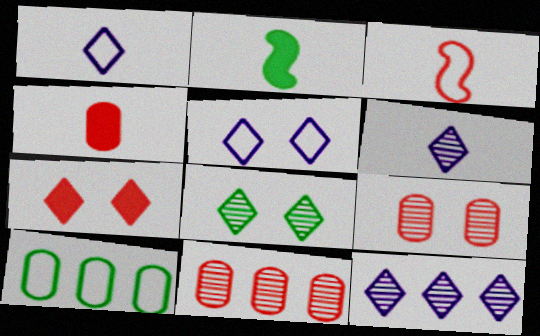[[2, 5, 11], 
[2, 8, 10], 
[3, 5, 10], 
[3, 7, 11], 
[5, 7, 8]]